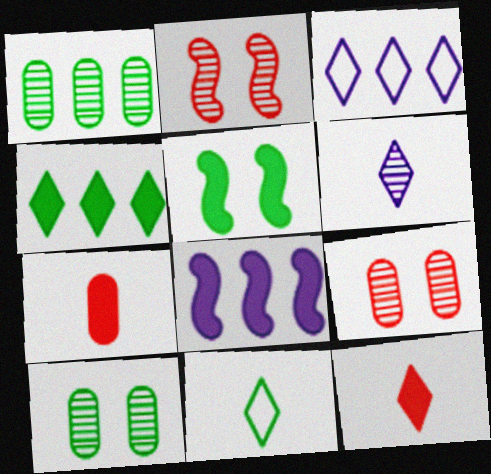[[1, 2, 6], 
[1, 5, 11], 
[6, 11, 12], 
[8, 9, 11]]